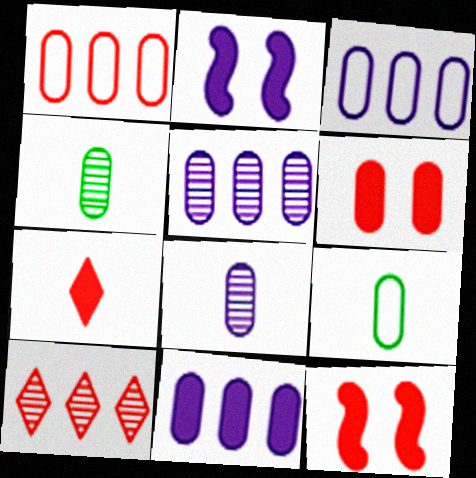[[2, 9, 10], 
[3, 4, 6], 
[3, 5, 11], 
[5, 6, 9]]